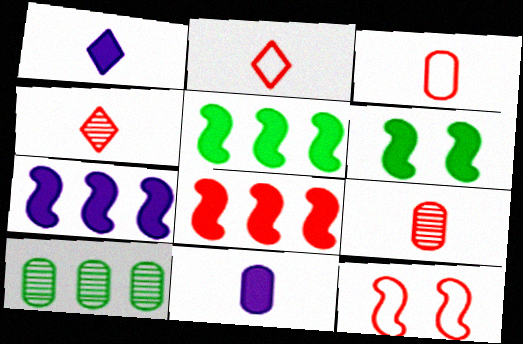[[1, 10, 12], 
[5, 7, 8]]